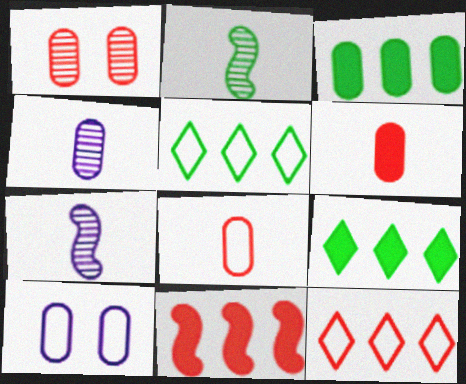[]